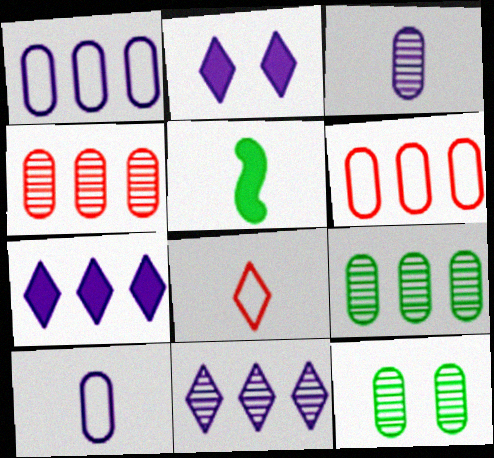[[3, 4, 12], 
[3, 5, 8]]